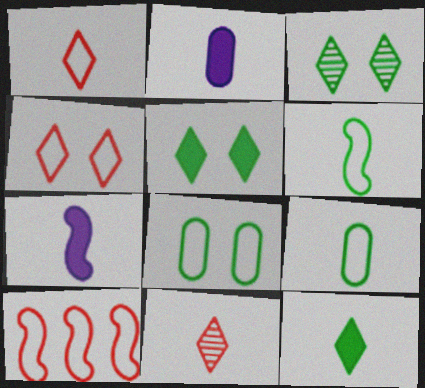[[2, 3, 10], 
[2, 6, 11], 
[7, 9, 11]]